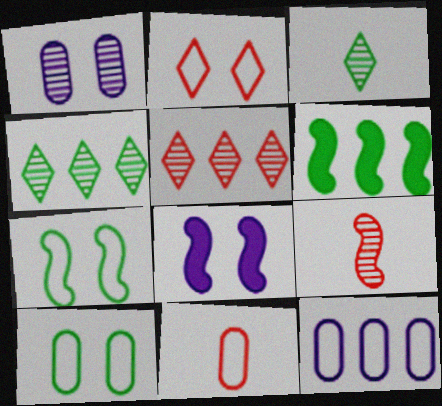[[1, 4, 9], 
[3, 6, 10], 
[4, 8, 11], 
[5, 6, 12], 
[10, 11, 12]]